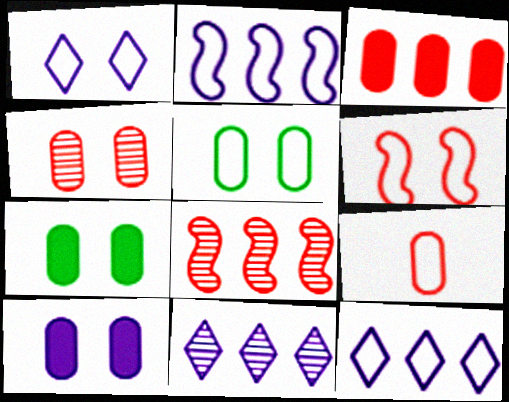[[1, 5, 6], 
[3, 4, 9], 
[4, 5, 10]]